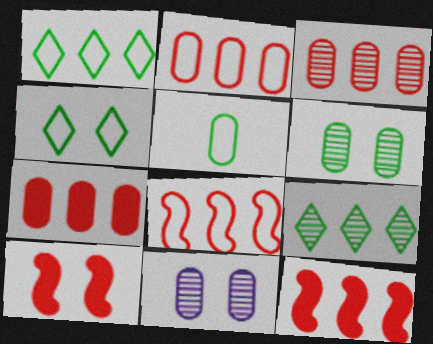[[2, 3, 7], 
[4, 10, 11], 
[5, 7, 11]]